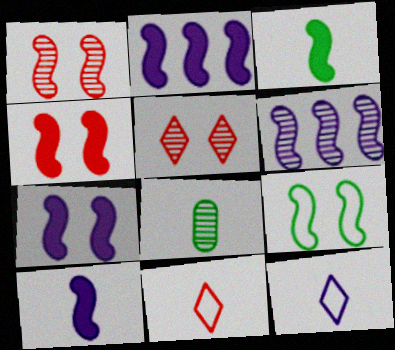[[1, 7, 9], 
[2, 3, 4], 
[2, 7, 10], 
[5, 6, 8], 
[8, 10, 11]]